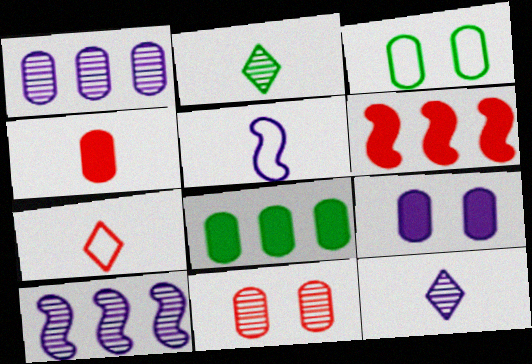[[1, 3, 4], 
[2, 4, 5], 
[2, 10, 11], 
[3, 6, 12], 
[3, 9, 11], 
[4, 8, 9], 
[6, 7, 11]]